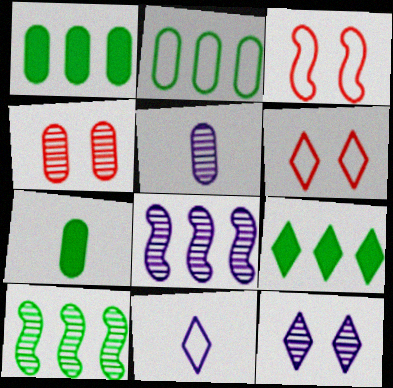[[2, 3, 11], 
[2, 9, 10], 
[3, 5, 9], 
[5, 8, 12], 
[6, 7, 8]]